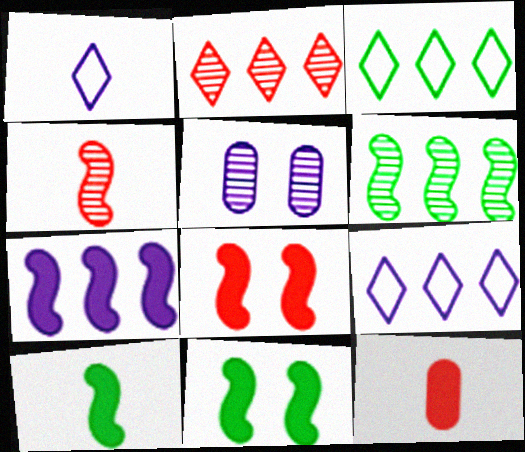[[1, 5, 7], 
[7, 8, 10]]